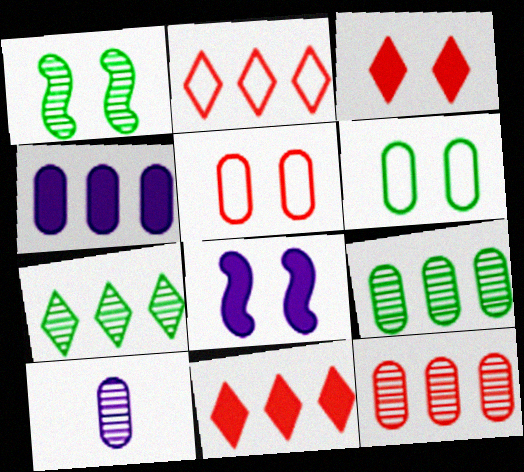[]